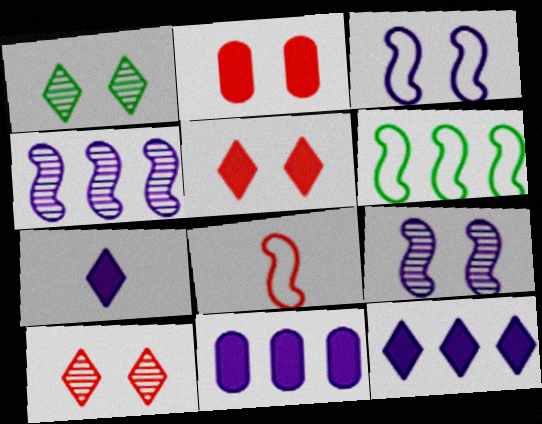[[1, 2, 3], 
[1, 8, 11], 
[3, 6, 8]]